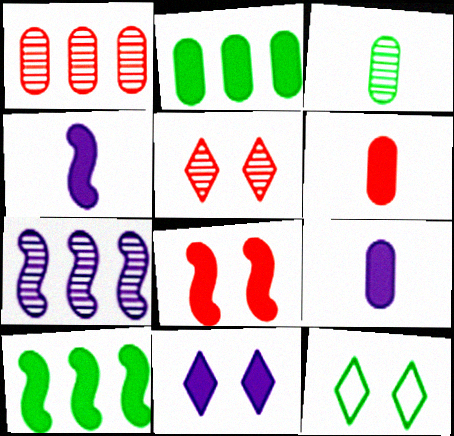[[1, 4, 12], 
[3, 5, 7], 
[3, 10, 12], 
[4, 8, 10], 
[5, 11, 12], 
[6, 7, 12], 
[6, 10, 11]]